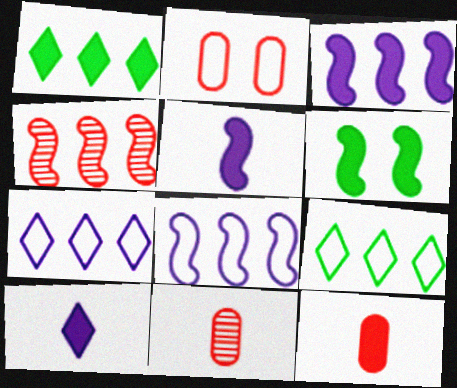[[6, 7, 11]]